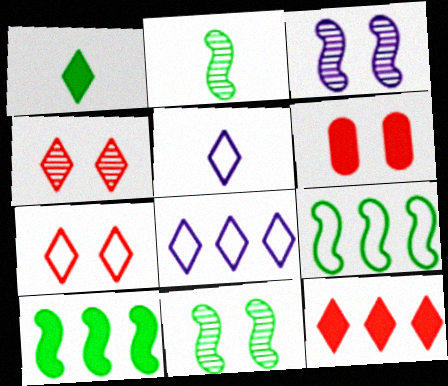[[1, 4, 8], 
[2, 6, 8]]